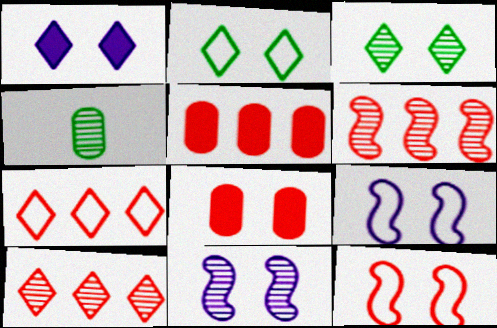[[2, 8, 11], 
[3, 8, 9], 
[4, 10, 11], 
[5, 6, 7]]